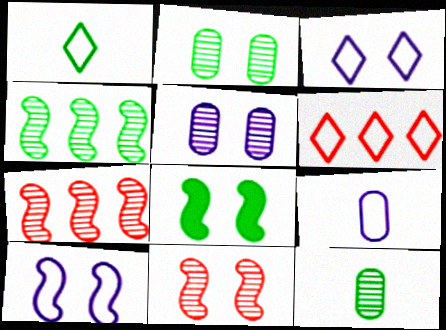[[1, 3, 6], 
[8, 10, 11]]